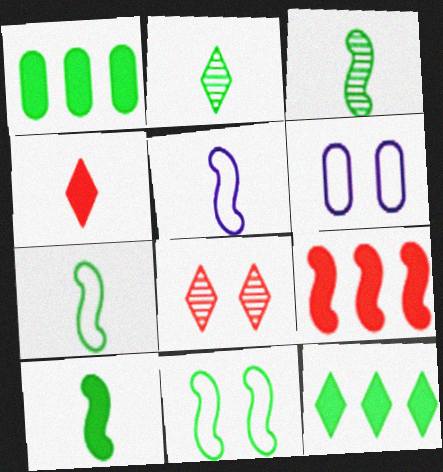[[1, 2, 11], 
[1, 5, 8], 
[2, 6, 9], 
[3, 7, 10]]